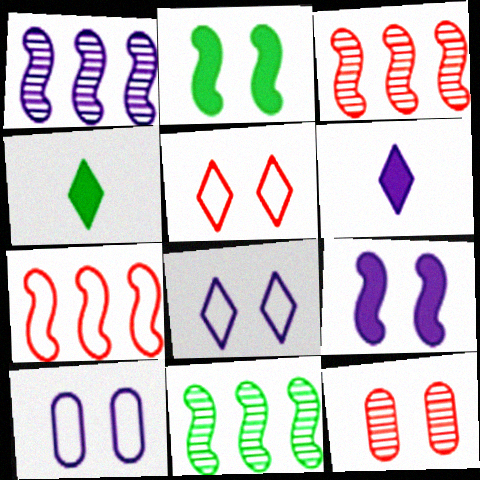[[1, 3, 11], 
[1, 6, 10], 
[2, 8, 12], 
[3, 4, 10]]